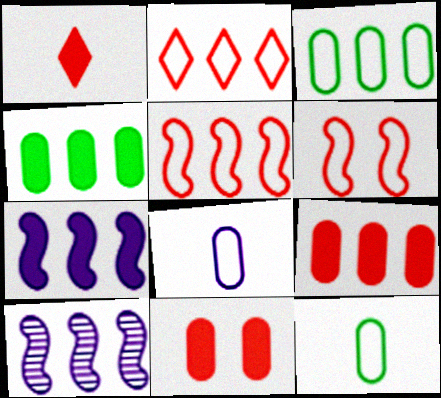[[2, 4, 10]]